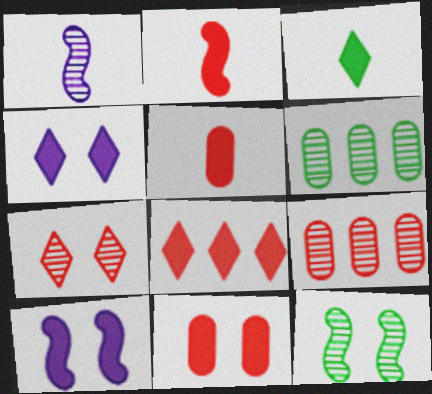[[1, 6, 7], 
[2, 8, 11], 
[3, 4, 8]]